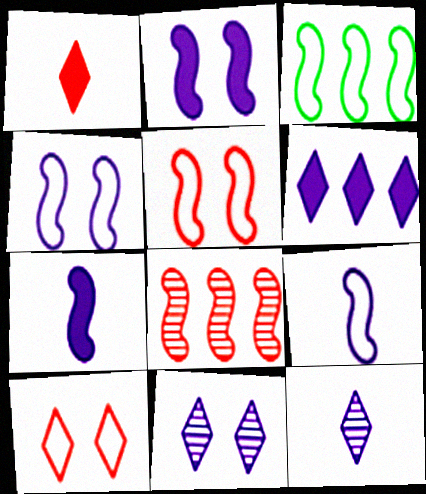[[3, 5, 9]]